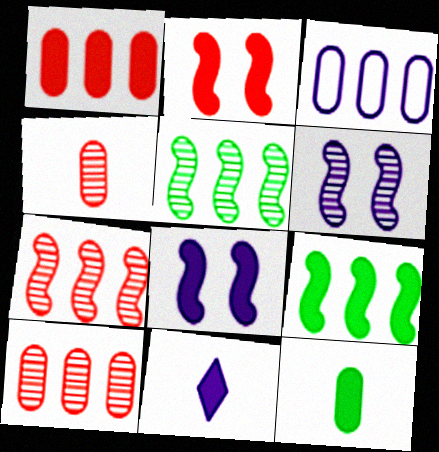[[3, 6, 11]]